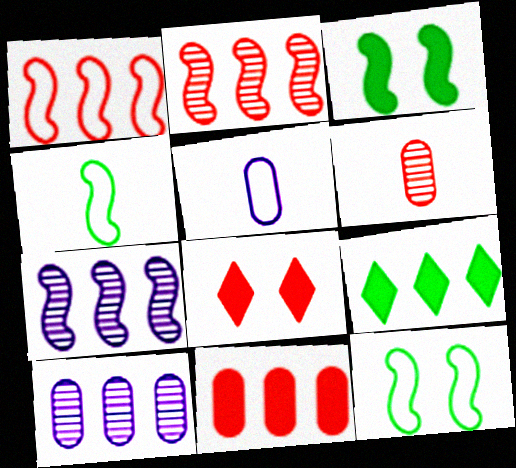[[1, 6, 8], 
[1, 9, 10], 
[4, 8, 10]]